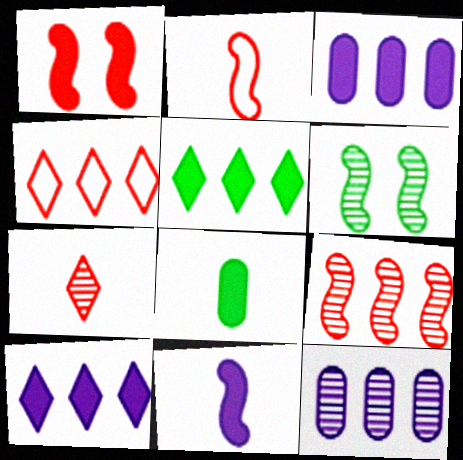[[1, 2, 9], 
[1, 8, 10], 
[6, 7, 12]]